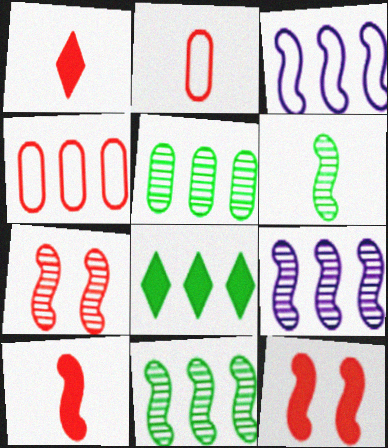[[1, 4, 7], 
[3, 6, 12], 
[4, 8, 9], 
[6, 7, 9]]